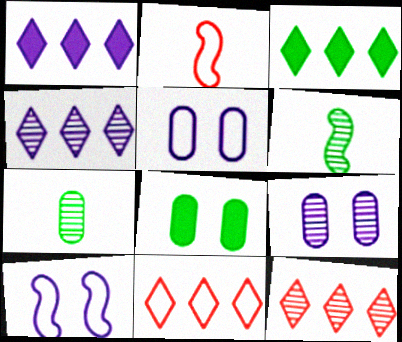[[2, 3, 9], 
[2, 4, 8], 
[3, 4, 11], 
[6, 9, 12]]